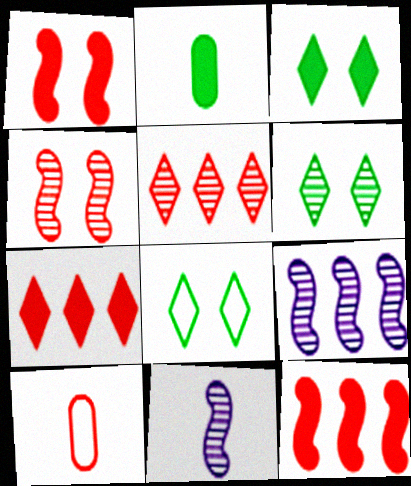[[1, 5, 10], 
[3, 6, 8], 
[3, 9, 10], 
[4, 7, 10]]